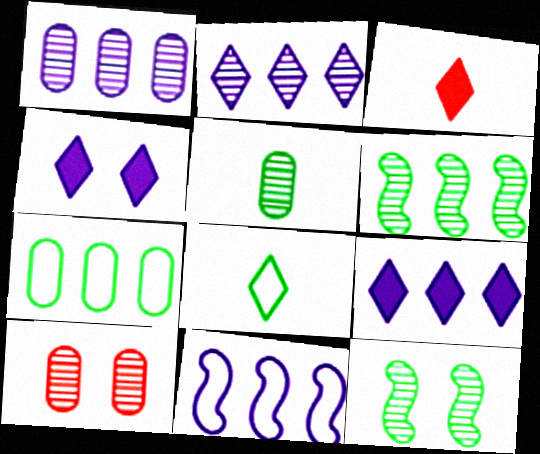[[1, 5, 10], 
[1, 9, 11]]